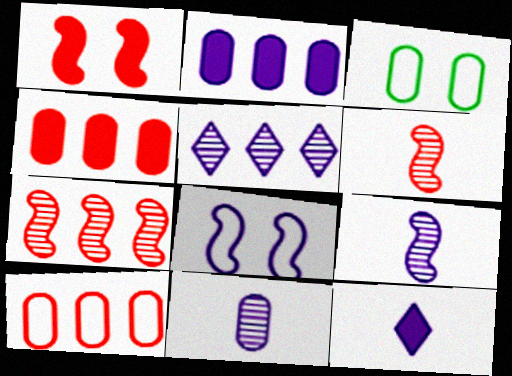[[3, 4, 11], 
[3, 7, 12]]